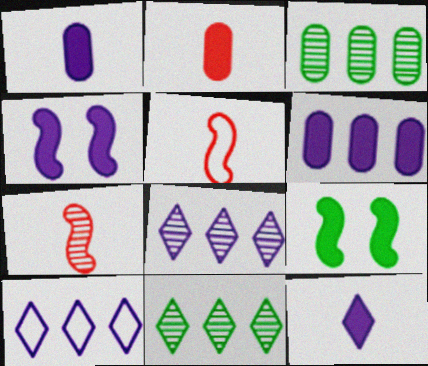[[4, 6, 12]]